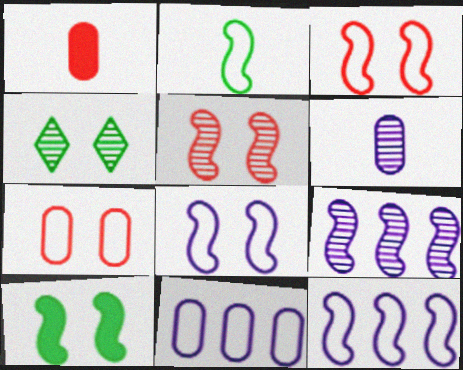[[1, 4, 12], 
[2, 3, 12], 
[5, 8, 10]]